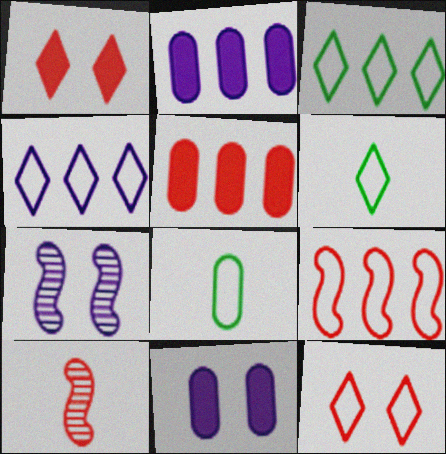[[3, 10, 11], 
[4, 6, 12], 
[5, 6, 7], 
[5, 10, 12]]